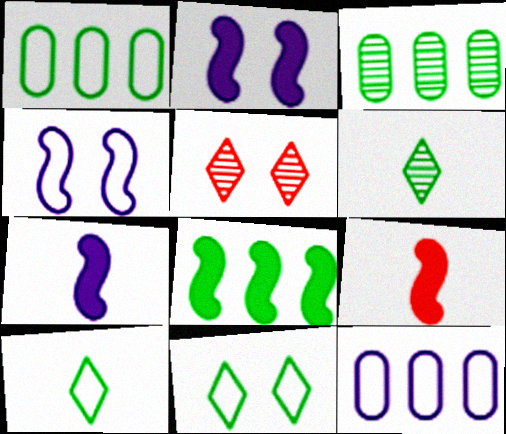[[1, 5, 7], 
[2, 8, 9]]